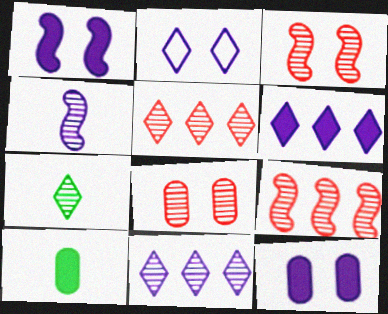[[2, 9, 10]]